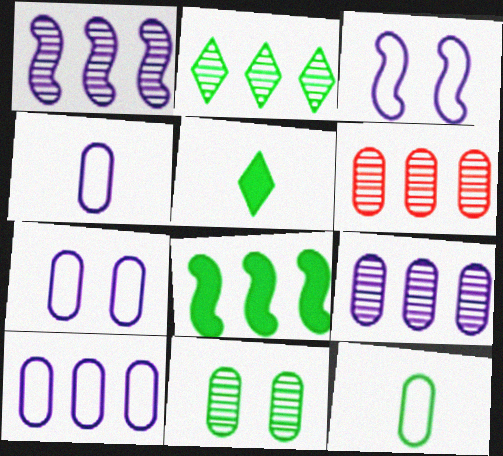[[1, 2, 6], 
[3, 5, 6], 
[4, 7, 10]]